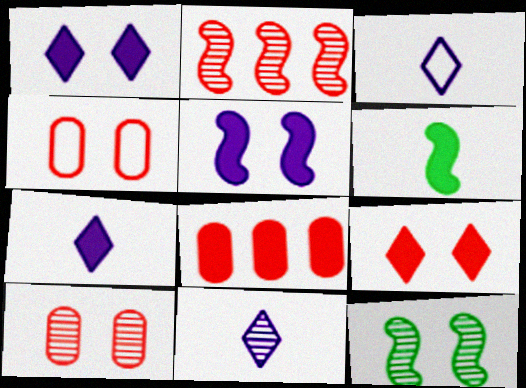[[1, 4, 12], 
[1, 6, 8], 
[3, 7, 11], 
[3, 8, 12]]